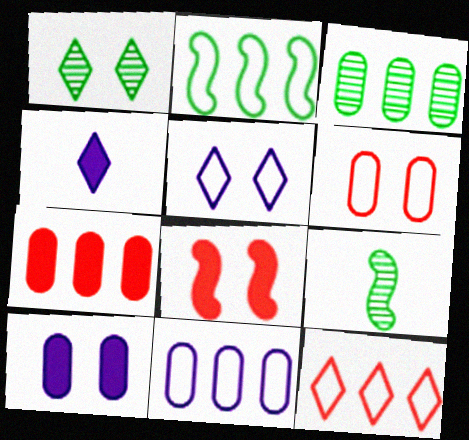[[1, 3, 9], 
[1, 4, 12], 
[2, 11, 12], 
[3, 7, 11], 
[5, 7, 9], 
[9, 10, 12]]